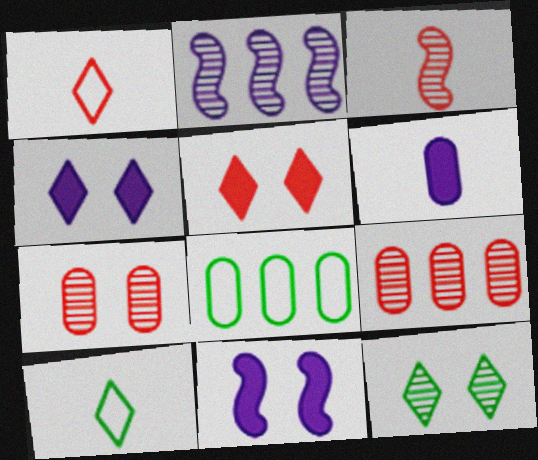[[3, 4, 8], 
[3, 6, 10], 
[6, 7, 8], 
[9, 10, 11]]